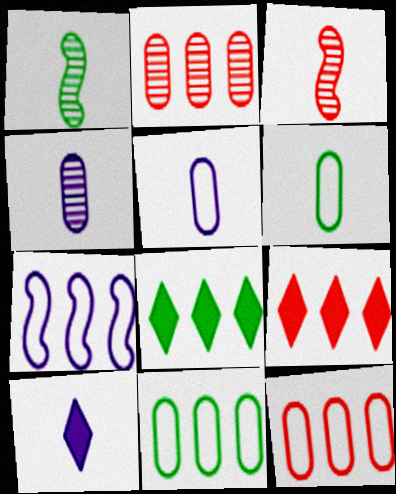[[2, 7, 8], 
[3, 6, 10]]